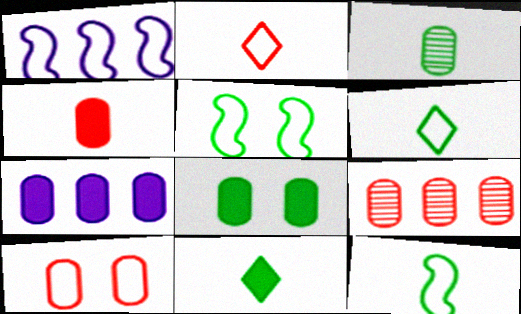[[1, 6, 10], 
[3, 7, 10], 
[3, 11, 12], 
[4, 7, 8], 
[4, 9, 10]]